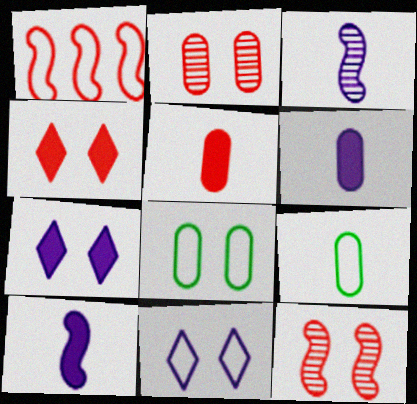[[1, 9, 11], 
[7, 8, 12]]